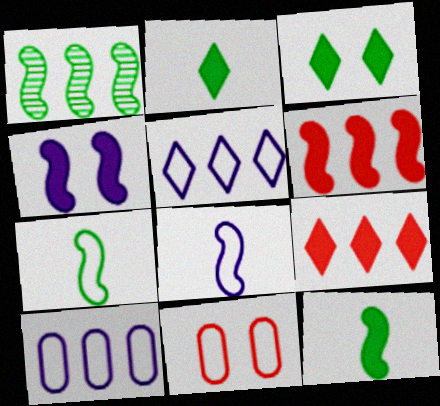[[1, 9, 10], 
[4, 6, 12], 
[5, 7, 11]]